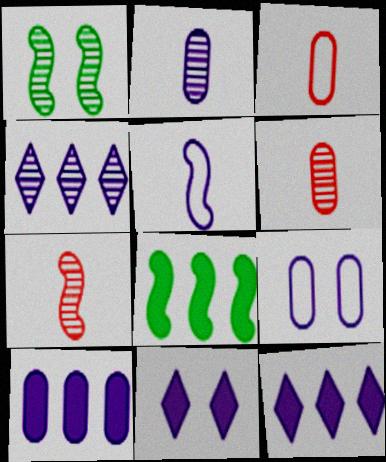[[1, 3, 12], 
[1, 4, 6], 
[2, 9, 10]]